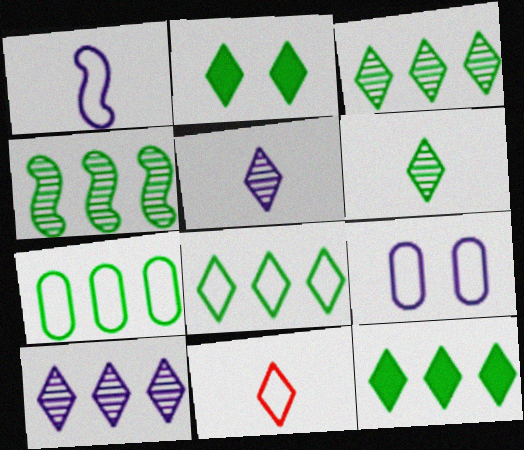[[2, 6, 8], 
[2, 10, 11], 
[3, 8, 12], 
[4, 7, 12]]